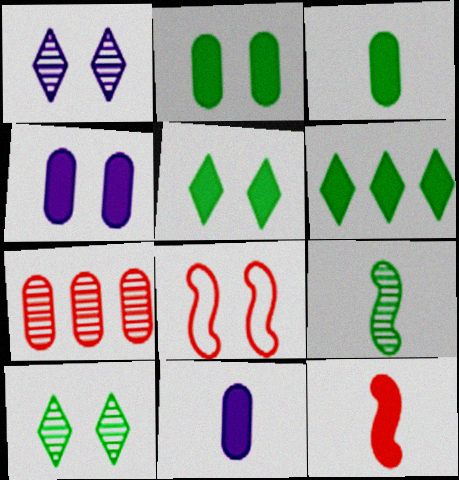[[1, 2, 8], 
[1, 7, 9], 
[4, 6, 12], 
[4, 8, 10]]